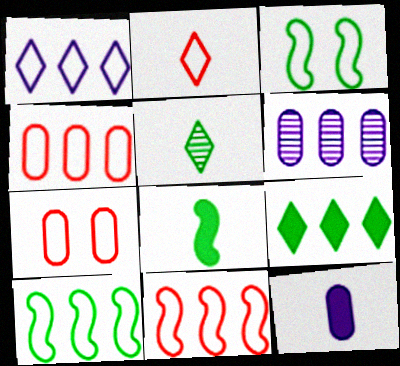[[1, 4, 10], 
[2, 7, 11], 
[6, 9, 11]]